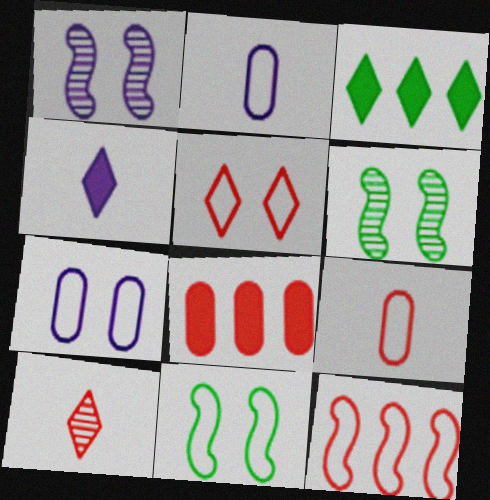[[1, 3, 9], 
[5, 7, 11], 
[5, 9, 12]]